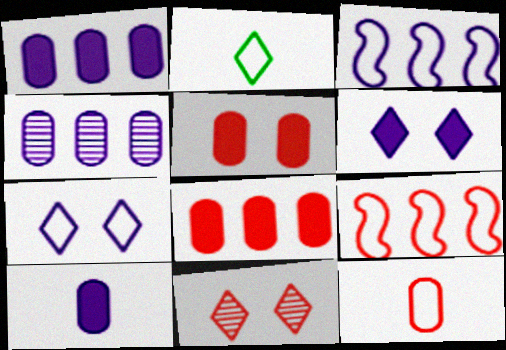[]